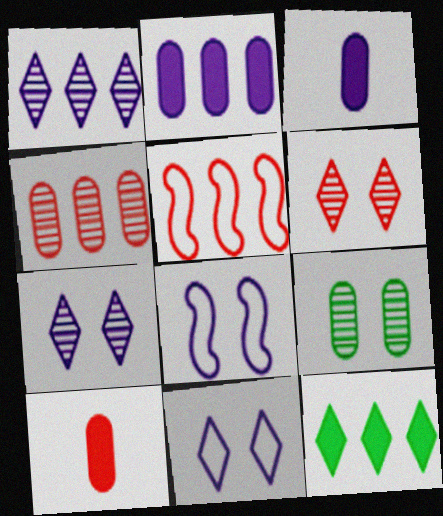[[1, 3, 8], 
[5, 6, 10]]